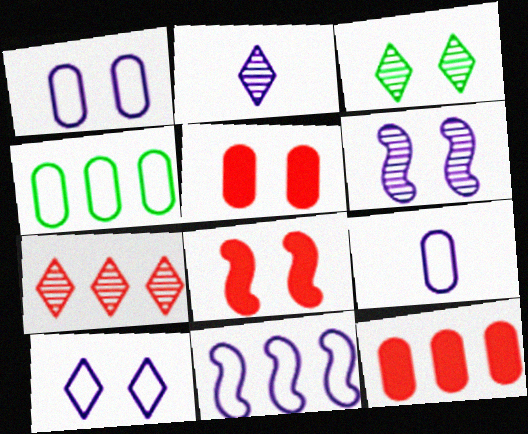[[1, 3, 8], 
[2, 3, 7], 
[2, 4, 8], 
[9, 10, 11]]